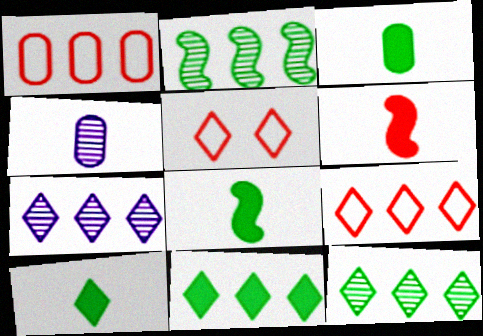[[3, 8, 10], 
[5, 7, 10], 
[7, 9, 11]]